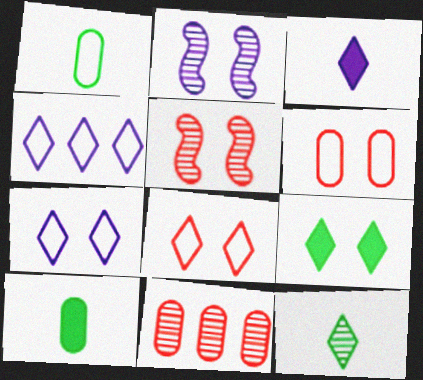[[2, 6, 9], 
[2, 11, 12], 
[4, 5, 10]]